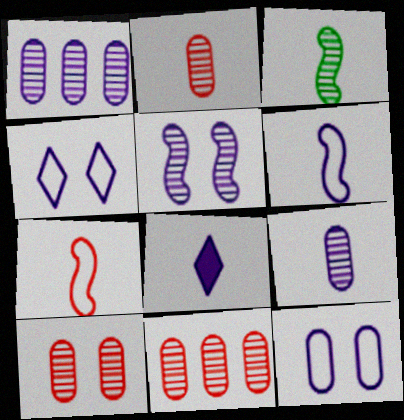[[2, 10, 11], 
[6, 8, 9]]